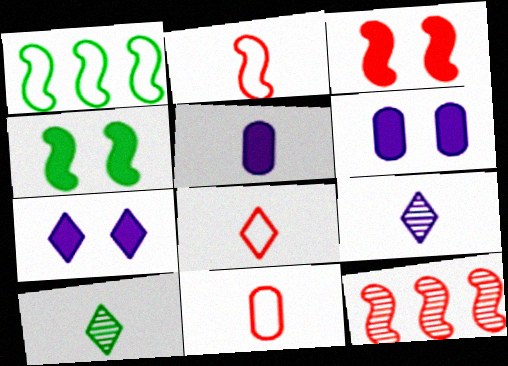[[2, 3, 12], 
[2, 5, 10], 
[2, 8, 11]]